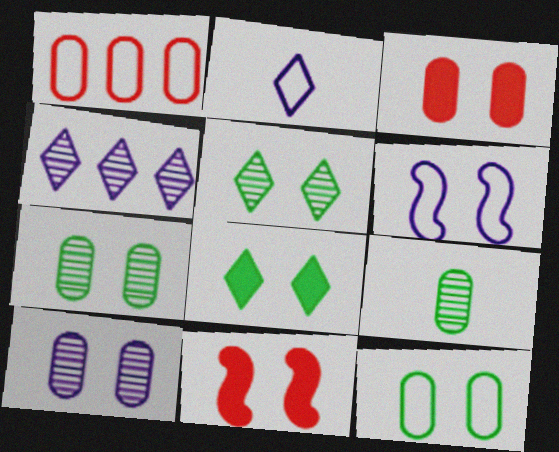[[3, 5, 6], 
[3, 10, 12]]